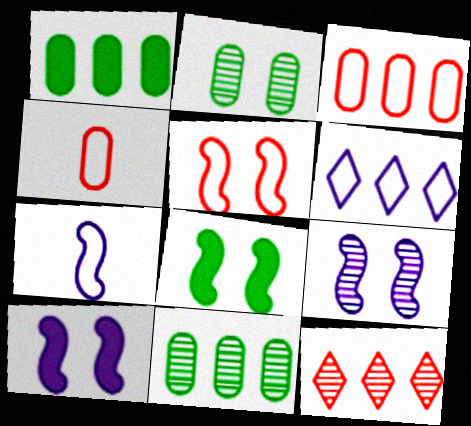[[5, 8, 9]]